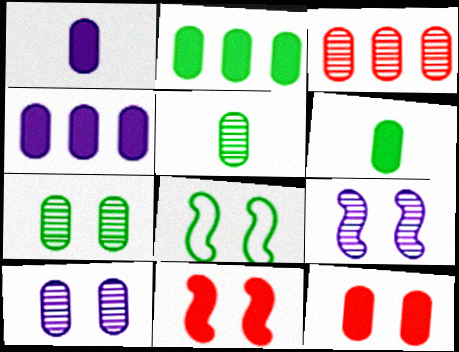[[1, 2, 12], 
[3, 5, 10], 
[4, 6, 12], 
[8, 9, 11]]